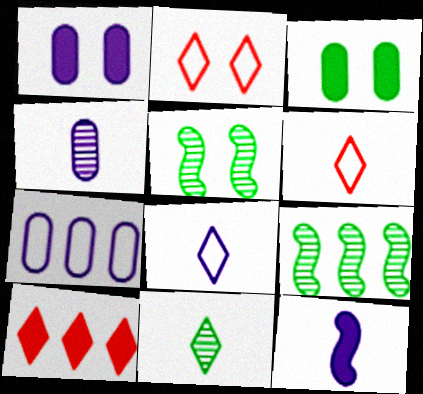[[1, 2, 5], 
[1, 4, 7], 
[1, 6, 9], 
[3, 10, 12], 
[4, 8, 12], 
[7, 9, 10]]